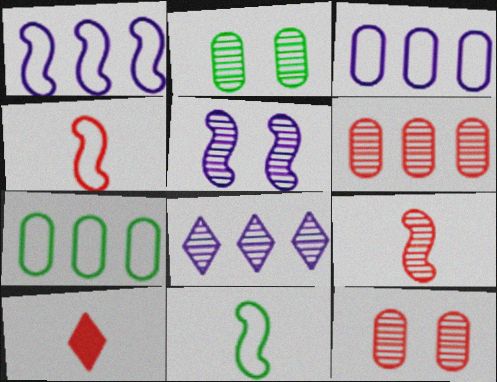[[1, 2, 10], 
[2, 8, 9], 
[5, 7, 10]]